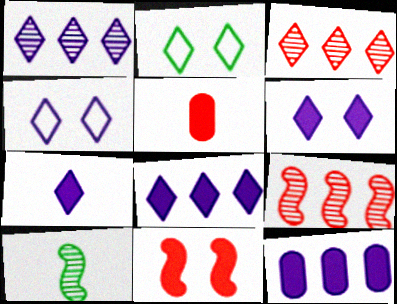[[1, 4, 7], 
[2, 3, 7], 
[6, 7, 8]]